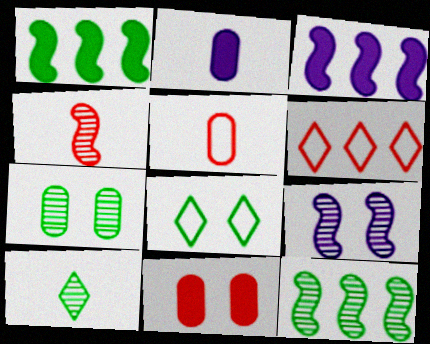[[4, 6, 11], 
[4, 9, 12], 
[7, 10, 12], 
[8, 9, 11]]